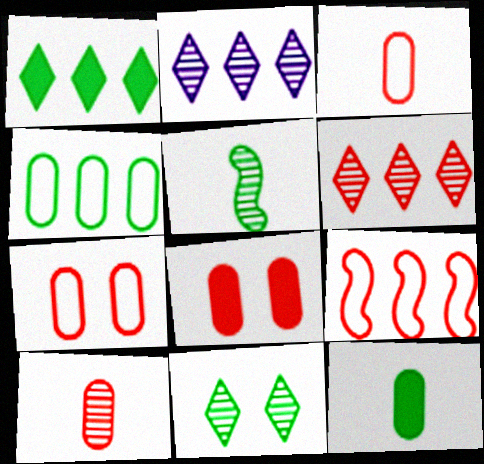[]